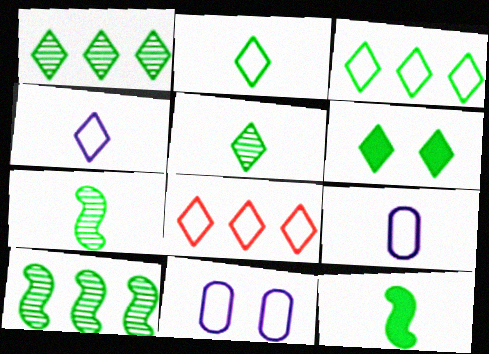[[1, 2, 6], 
[3, 5, 6]]